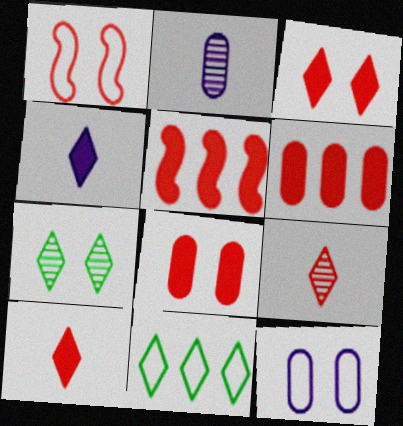[[1, 6, 9], 
[5, 8, 10]]